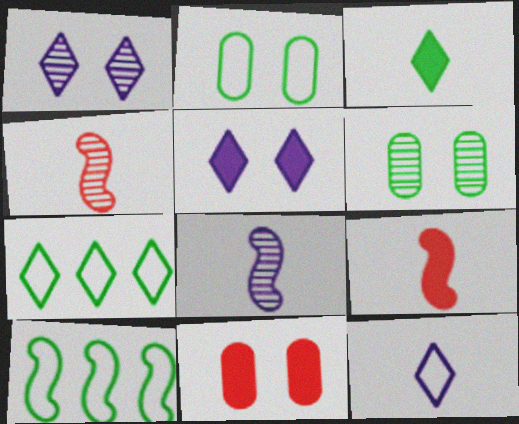[[3, 6, 10], 
[7, 8, 11]]